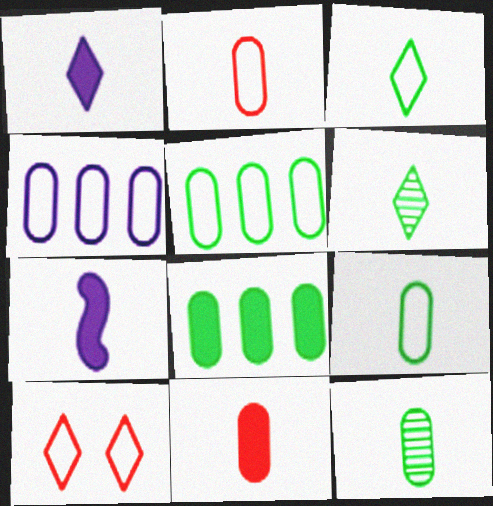[[2, 6, 7]]